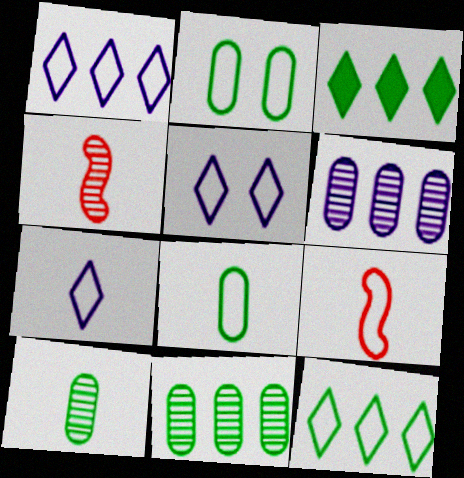[[1, 2, 9], 
[1, 5, 7], 
[7, 8, 9]]